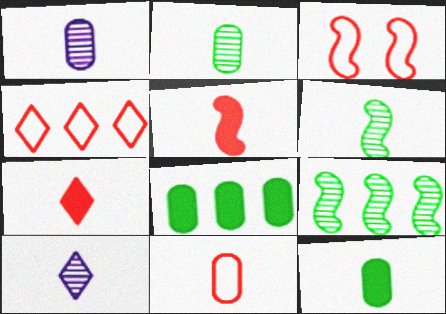[[1, 11, 12], 
[3, 4, 11], 
[3, 8, 10]]